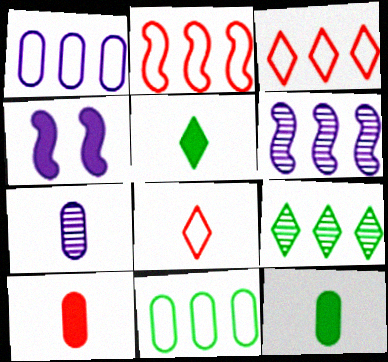[]